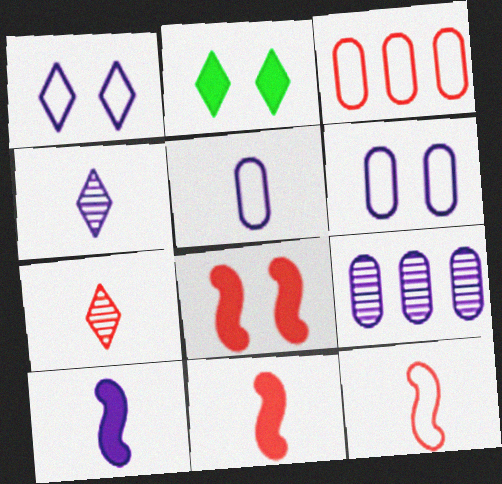[[1, 9, 10], 
[2, 9, 12], 
[3, 7, 8], 
[4, 5, 10]]